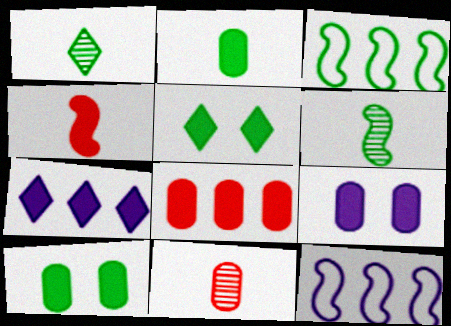[[1, 3, 10], 
[2, 8, 9], 
[4, 7, 10], 
[5, 11, 12]]